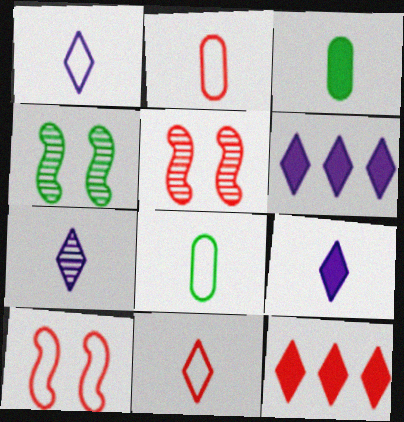[[1, 7, 9], 
[2, 4, 6], 
[2, 5, 12], 
[5, 6, 8]]